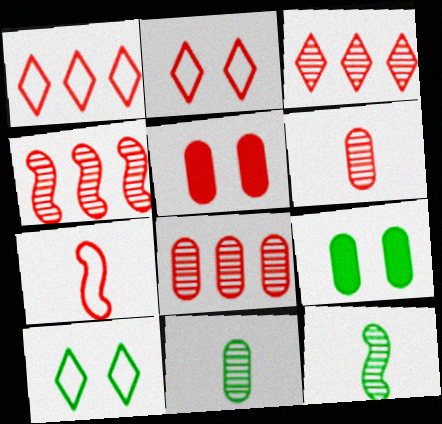[[3, 4, 8], 
[3, 5, 7]]